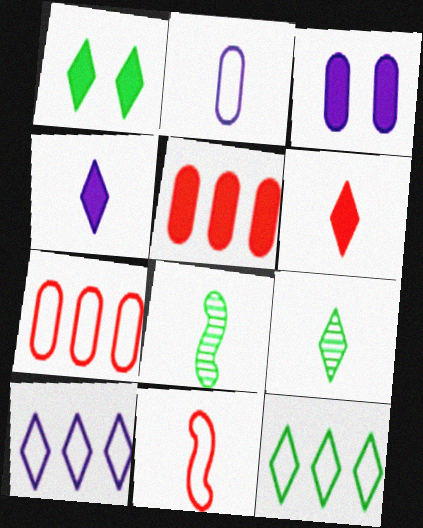[[1, 9, 12], 
[2, 6, 8]]